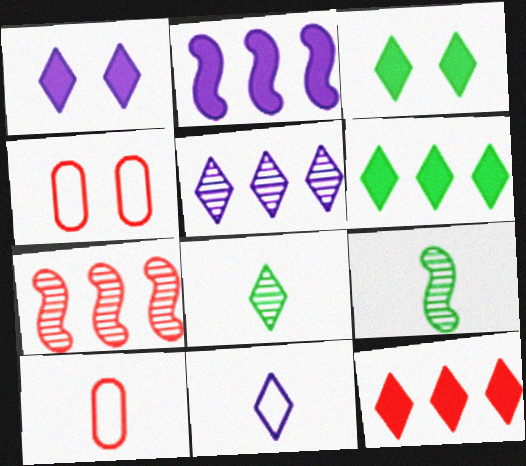[[1, 5, 11], 
[2, 4, 8]]